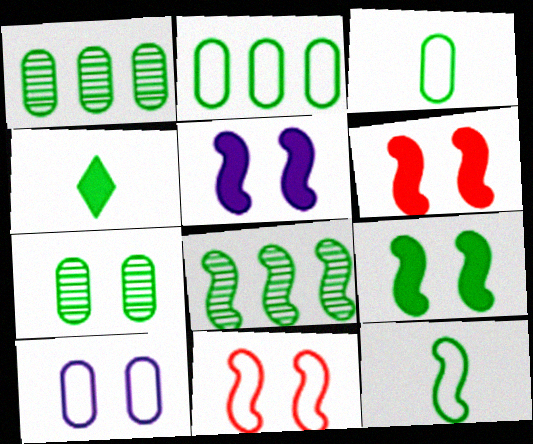[[5, 6, 9], 
[8, 9, 12]]